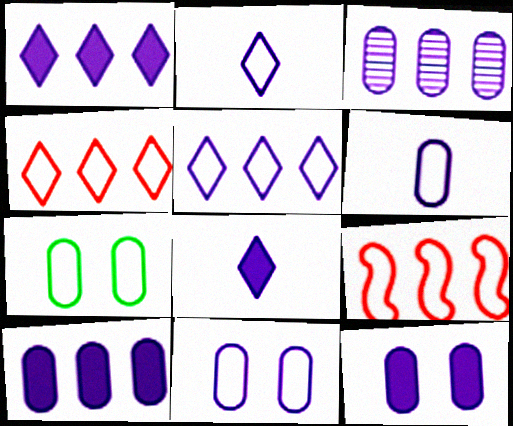[[2, 7, 9], 
[3, 6, 12]]